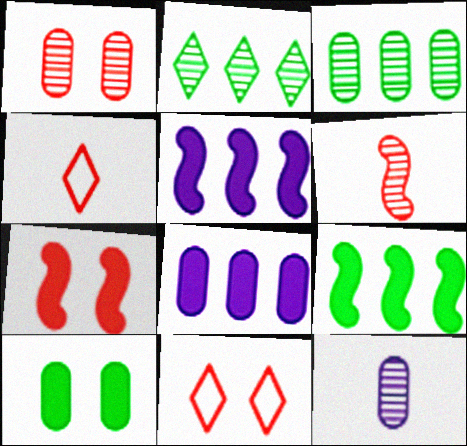[[1, 3, 12], 
[1, 7, 11], 
[9, 11, 12]]